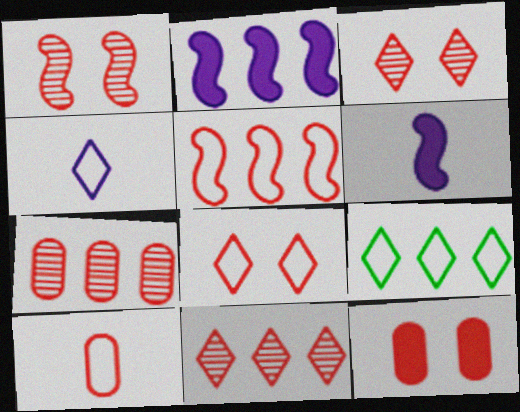[[1, 8, 12], 
[2, 7, 9], 
[4, 8, 9], 
[5, 8, 10], 
[7, 10, 12]]